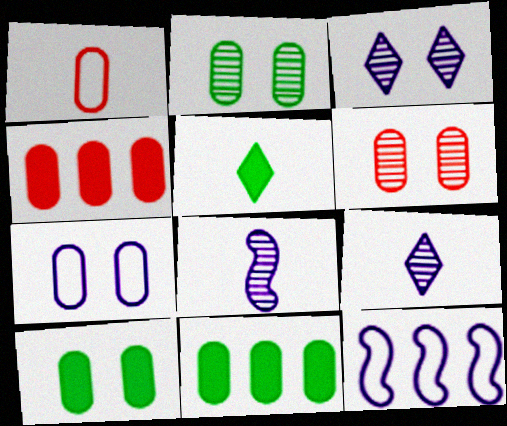[[1, 4, 6], 
[1, 5, 8], 
[5, 6, 12], 
[6, 7, 10]]